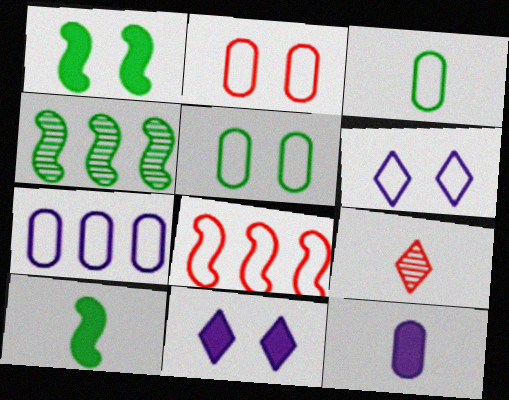[[1, 7, 9], 
[2, 3, 7], 
[3, 6, 8]]